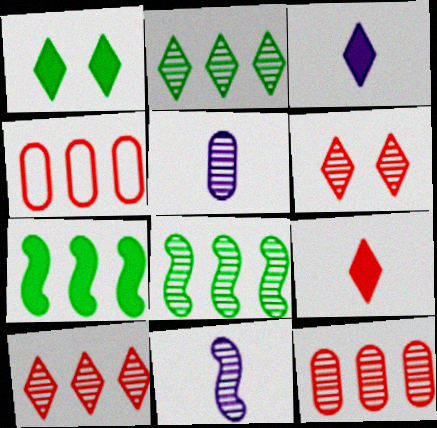[[1, 4, 11], 
[5, 6, 8]]